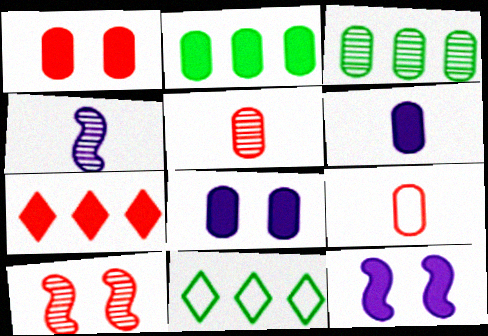[[1, 2, 6], 
[1, 4, 11], 
[3, 8, 9], 
[5, 11, 12], 
[6, 10, 11], 
[7, 9, 10]]